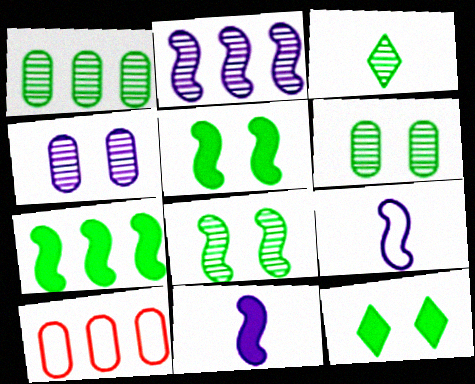[[1, 3, 8]]